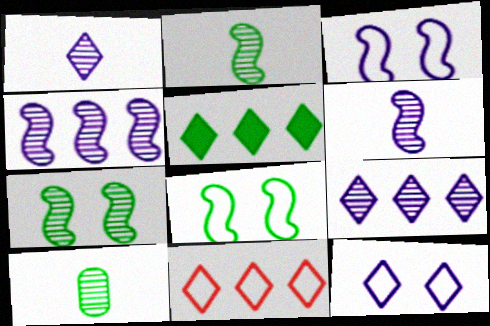[[5, 8, 10], 
[5, 9, 11]]